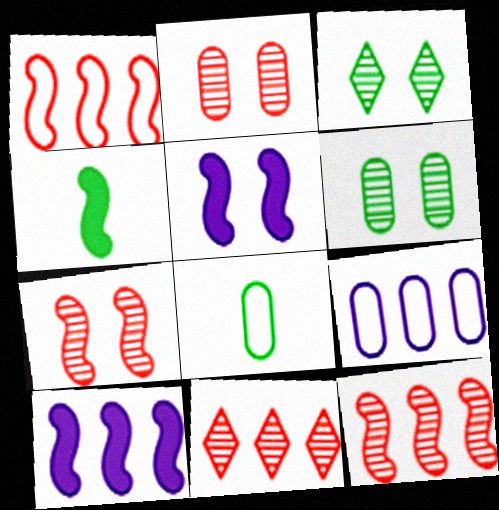[[5, 8, 11]]